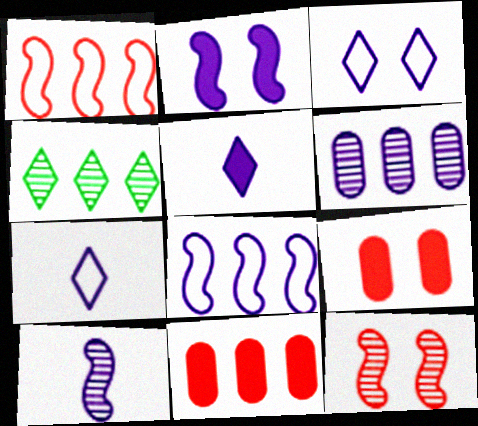[[2, 6, 7], 
[2, 8, 10], 
[4, 8, 11]]